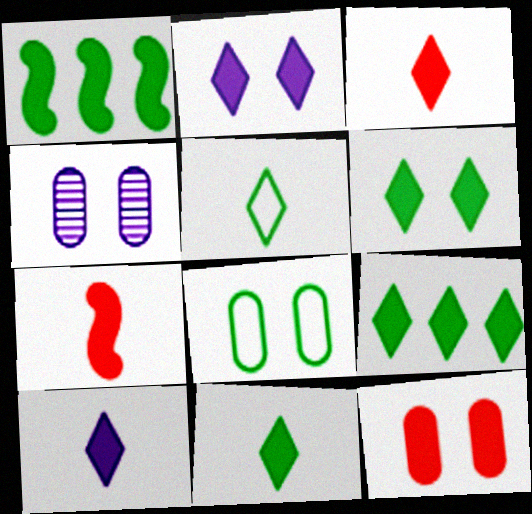[[1, 10, 12], 
[2, 3, 9], 
[3, 10, 11], 
[4, 8, 12], 
[6, 9, 11]]